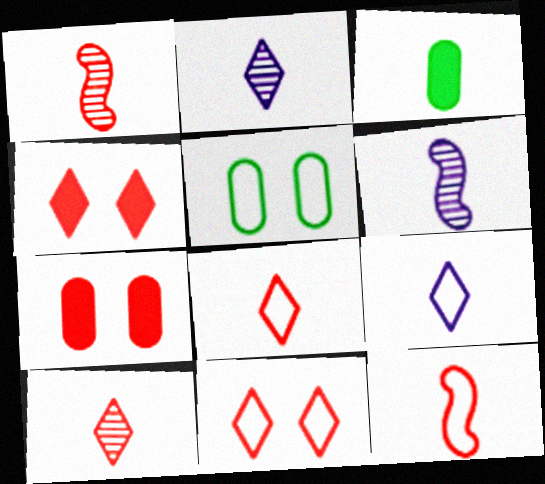[[1, 3, 9], 
[2, 3, 12], 
[3, 6, 8]]